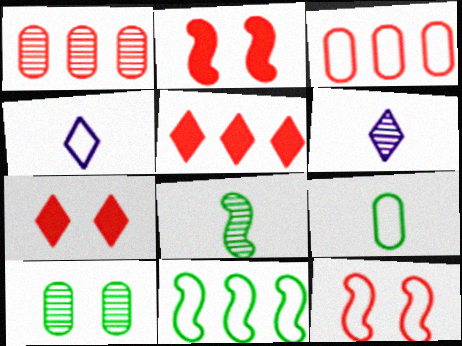[]